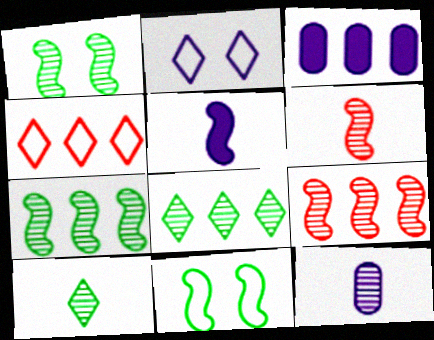[[3, 4, 7], 
[5, 9, 11], 
[6, 10, 12]]